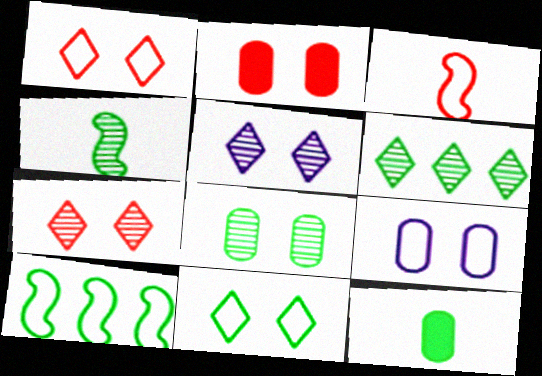[[2, 8, 9], 
[4, 6, 8]]